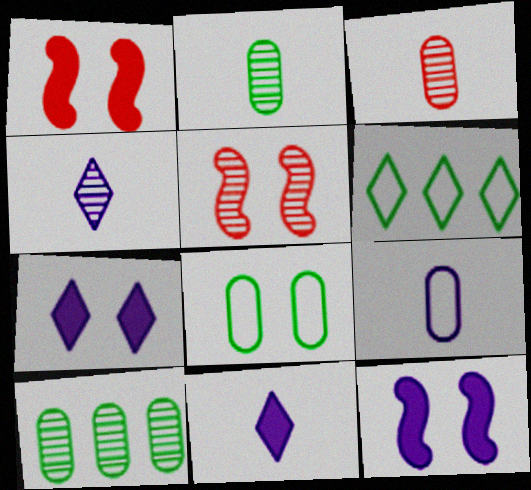[[3, 6, 12], 
[4, 5, 10], 
[5, 7, 8]]